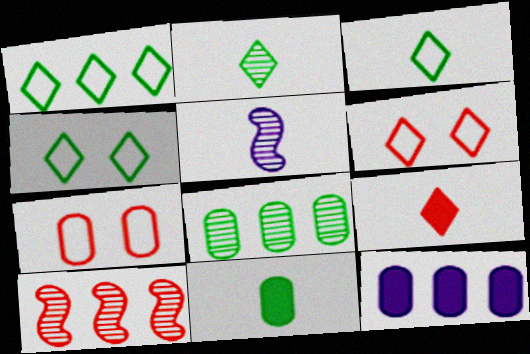[[1, 3, 4], 
[1, 10, 12], 
[7, 9, 10]]